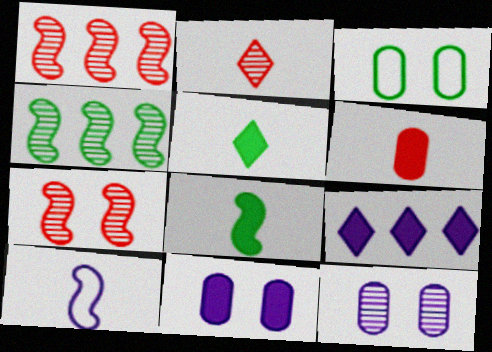[[2, 4, 12], 
[3, 4, 5], 
[9, 10, 12]]